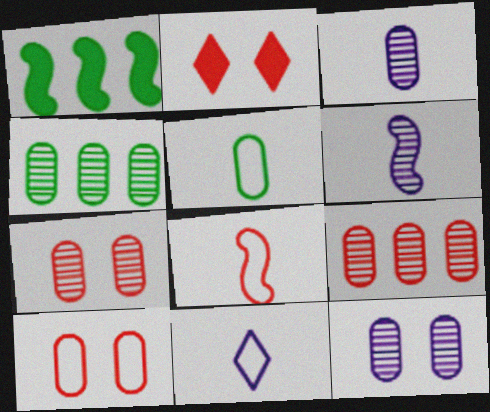[[1, 7, 11], 
[2, 8, 9], 
[3, 4, 7], 
[5, 8, 11]]